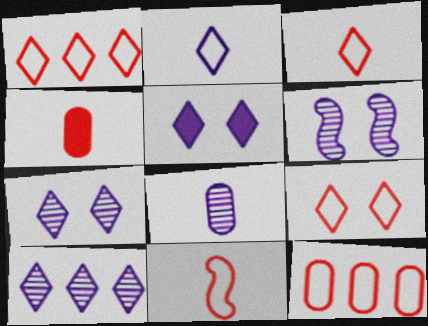[[1, 3, 9], 
[2, 5, 10], 
[6, 8, 10], 
[9, 11, 12]]